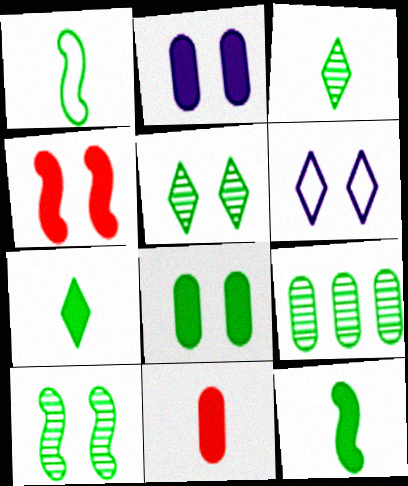[[3, 9, 10]]